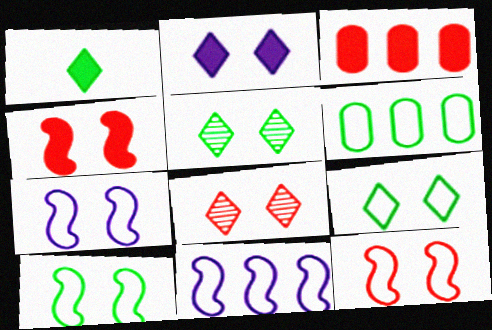[[2, 8, 9], 
[7, 10, 12]]